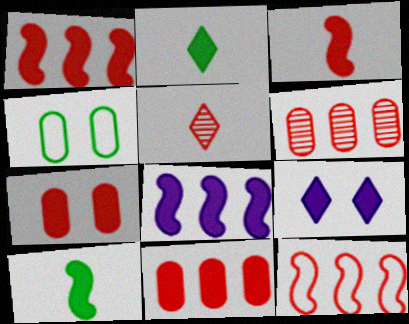[[2, 7, 8], 
[4, 5, 8], 
[5, 7, 12], 
[9, 10, 11]]